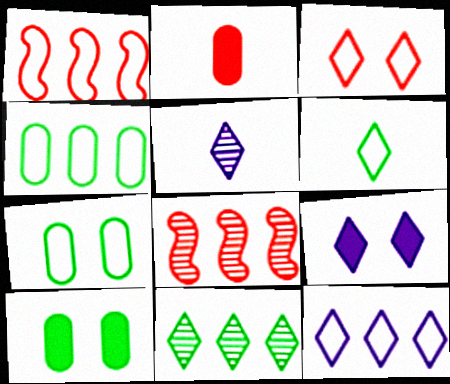[[1, 4, 12], 
[1, 5, 10], 
[2, 3, 8], 
[3, 6, 12], 
[5, 9, 12]]